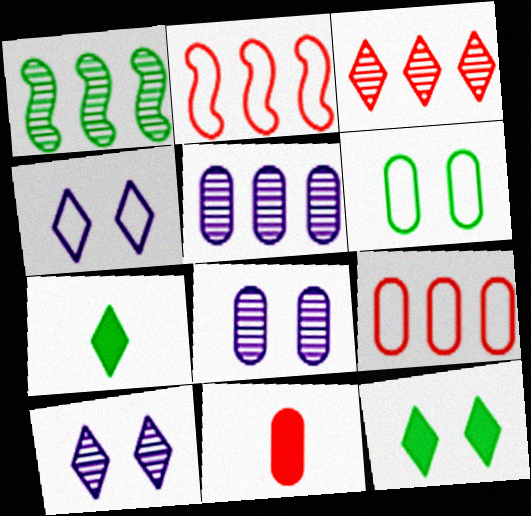[[1, 3, 5], 
[1, 4, 11], 
[1, 6, 7], 
[2, 7, 8], 
[3, 4, 7], 
[5, 6, 11]]